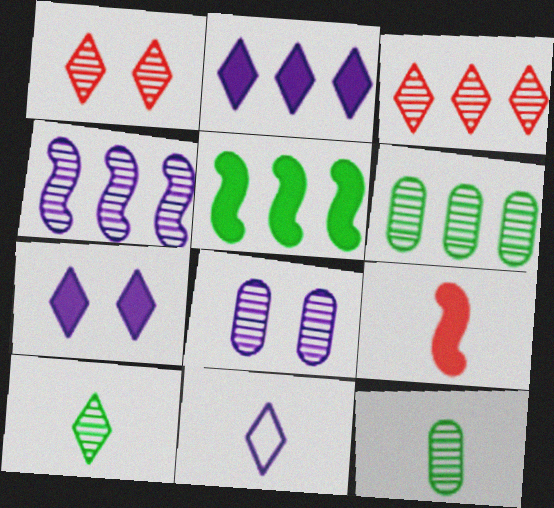[[1, 4, 12], 
[3, 4, 6], 
[9, 11, 12]]